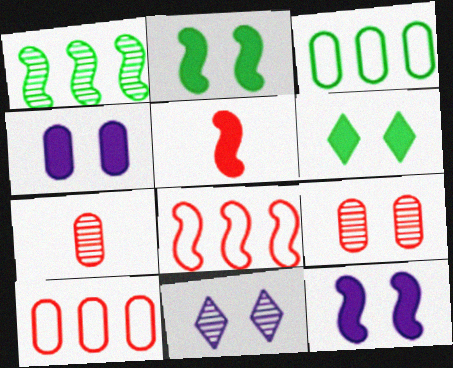[[1, 7, 11], 
[3, 4, 7], 
[3, 5, 11]]